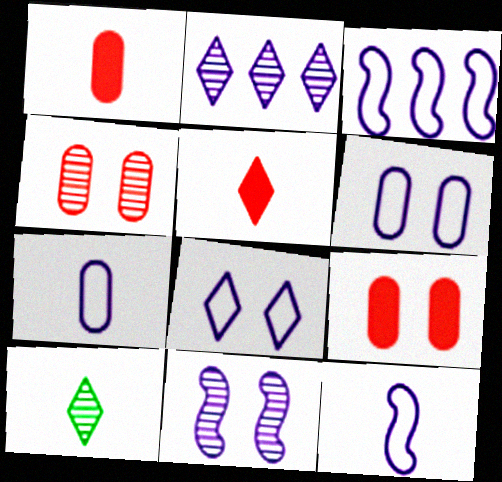[[1, 10, 12], 
[3, 7, 8], 
[3, 9, 10]]